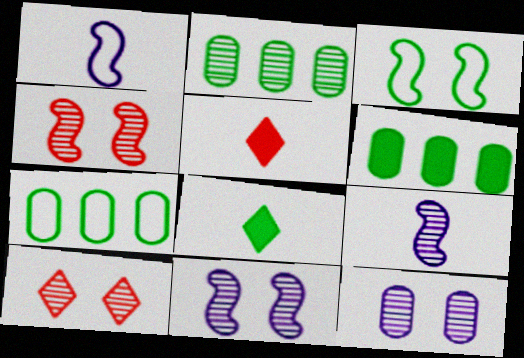[[1, 6, 10], 
[2, 3, 8], 
[2, 6, 7], 
[2, 9, 10], 
[5, 7, 11]]